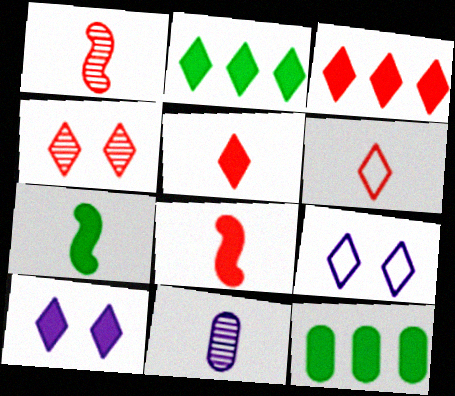[[1, 9, 12], 
[2, 5, 10], 
[3, 4, 6], 
[6, 7, 11], 
[8, 10, 12]]